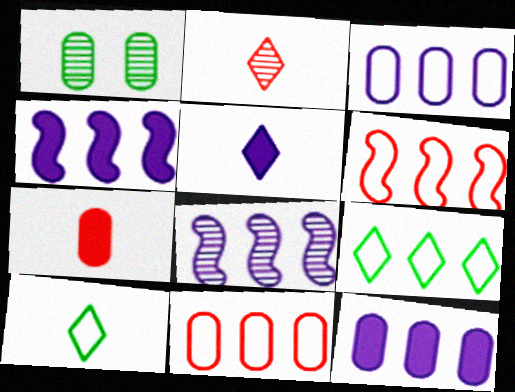[[1, 2, 8], 
[1, 3, 7], 
[1, 5, 6], 
[2, 5, 10], 
[3, 6, 9]]